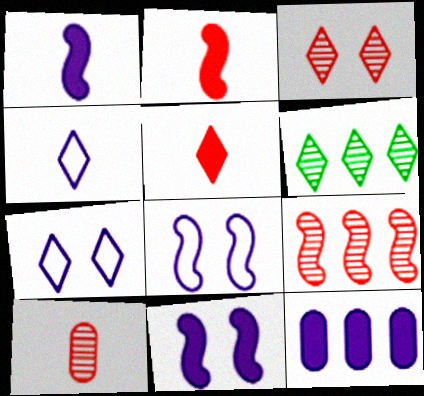[[3, 9, 10], 
[5, 6, 7]]